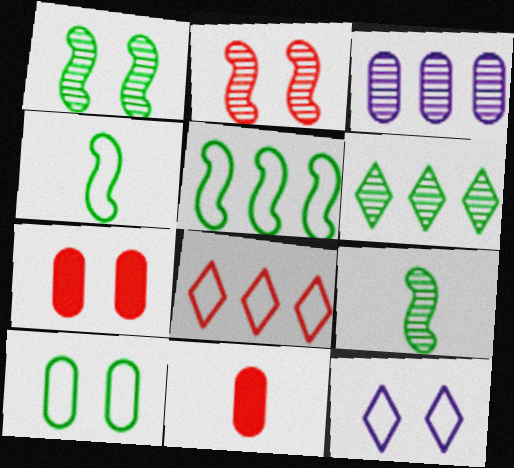[[1, 7, 12], 
[2, 8, 11], 
[3, 10, 11]]